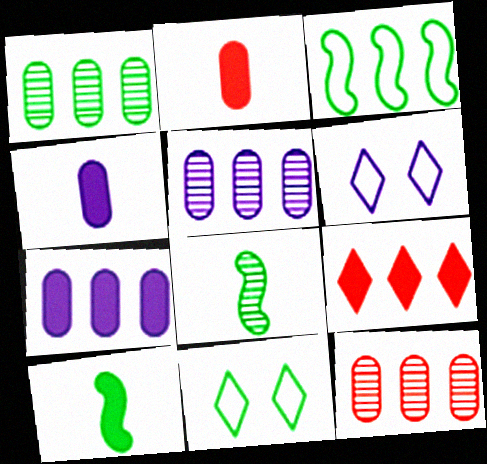[[1, 5, 12], 
[1, 10, 11], 
[3, 5, 9], 
[6, 10, 12]]